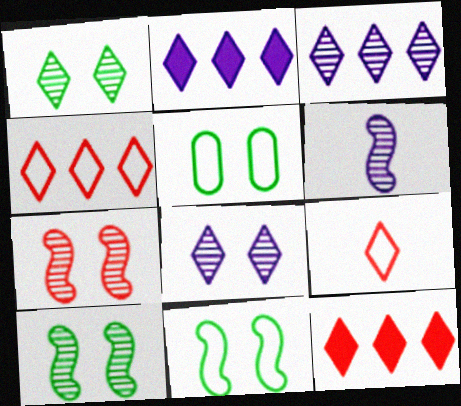[[1, 2, 9], 
[5, 6, 12]]